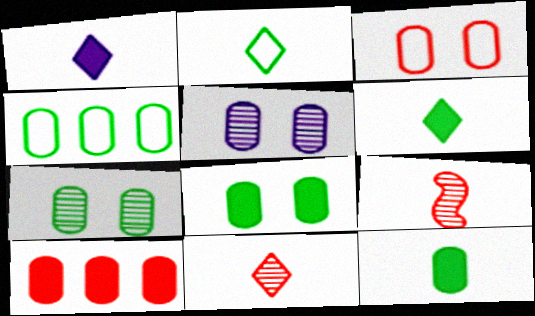[[1, 2, 11], 
[3, 5, 8], 
[4, 7, 12]]